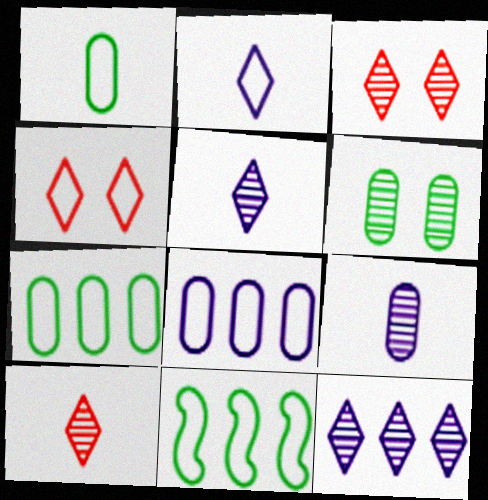[]